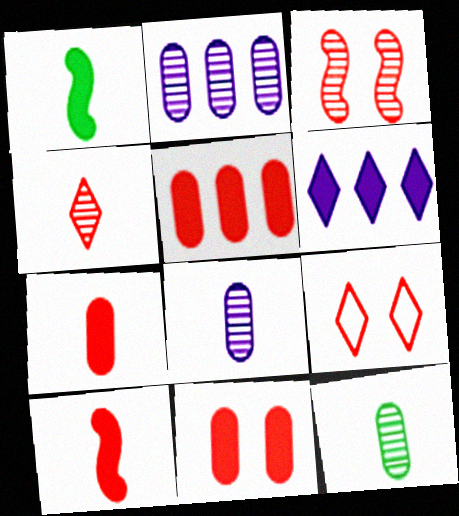[[1, 2, 9], 
[1, 6, 11], 
[3, 9, 11], 
[5, 7, 11]]